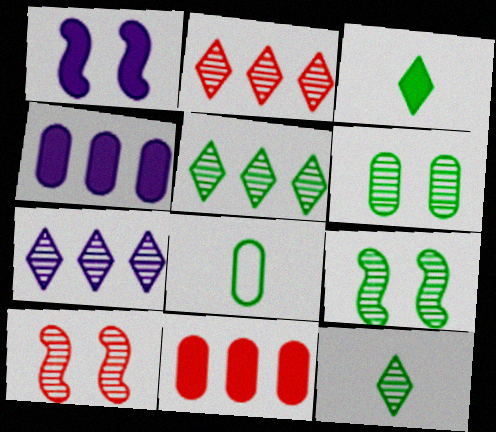[[1, 2, 8], 
[1, 3, 11], 
[2, 5, 7]]